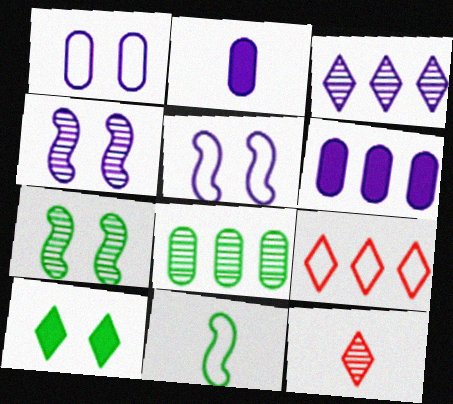[[1, 9, 11], 
[2, 3, 5], 
[2, 7, 9], 
[2, 11, 12], 
[4, 8, 12], 
[8, 10, 11]]